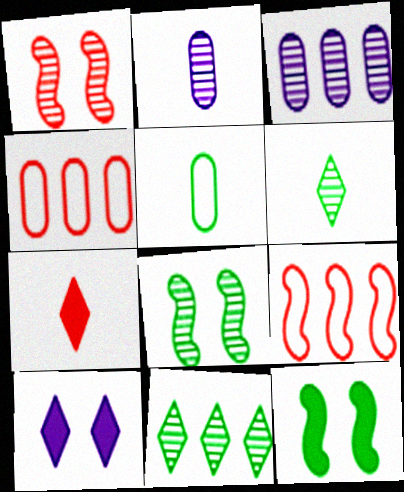[[1, 2, 11], 
[1, 3, 6], 
[1, 4, 7], 
[5, 11, 12]]